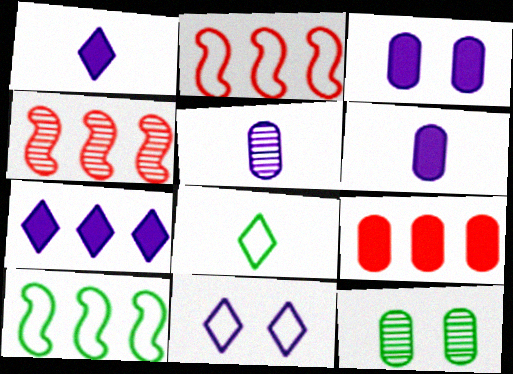[[1, 2, 12], 
[3, 4, 8]]